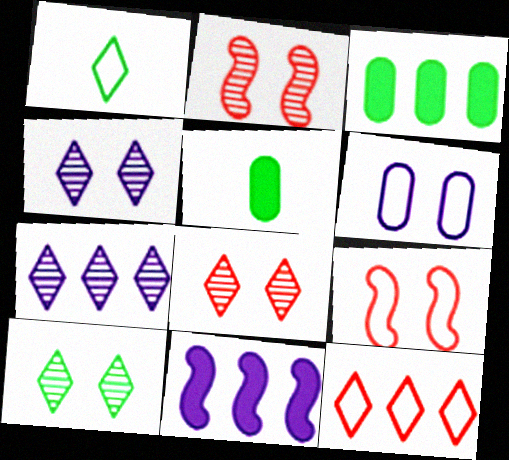[[4, 8, 10], 
[5, 7, 9]]